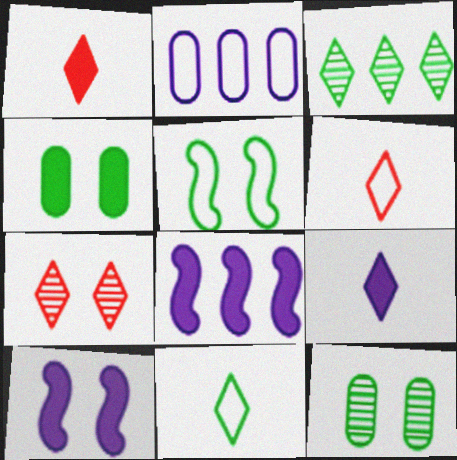[[1, 4, 8], 
[2, 5, 6], 
[6, 8, 12]]